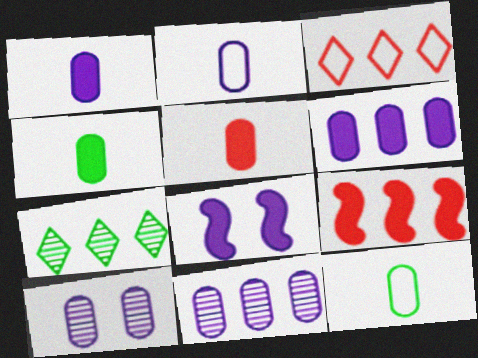[[1, 4, 5], 
[2, 6, 10]]